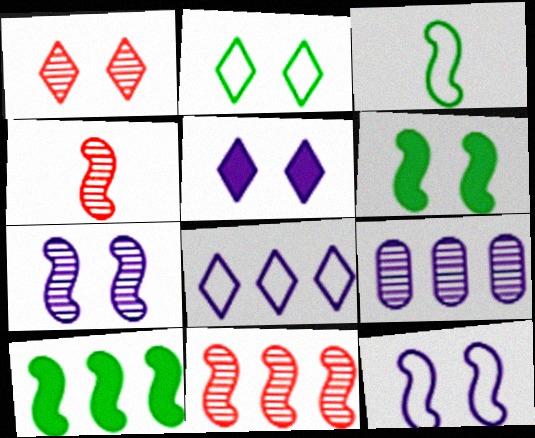[[1, 2, 5], 
[4, 10, 12]]